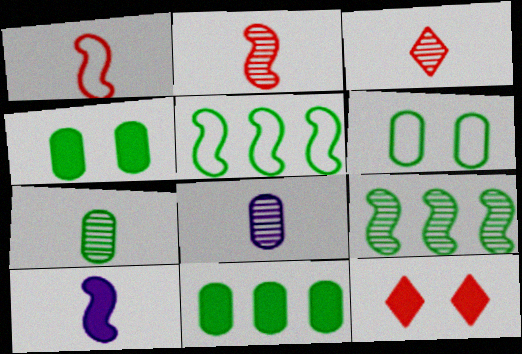[[5, 8, 12], 
[6, 7, 11], 
[10, 11, 12]]